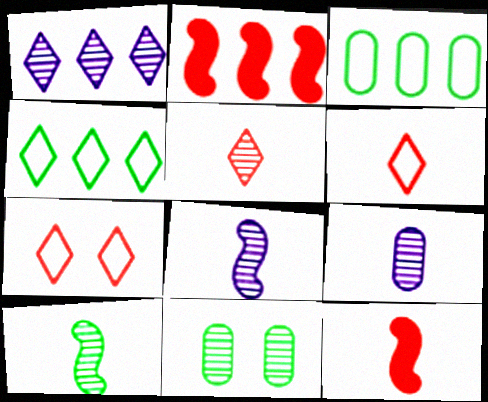[[1, 2, 3], 
[5, 9, 10]]